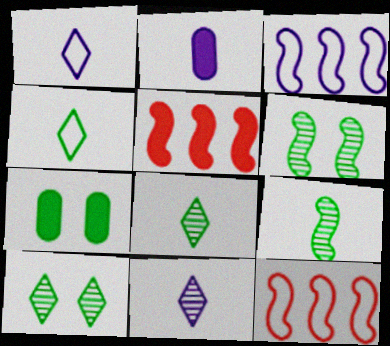[[2, 10, 12], 
[7, 11, 12]]